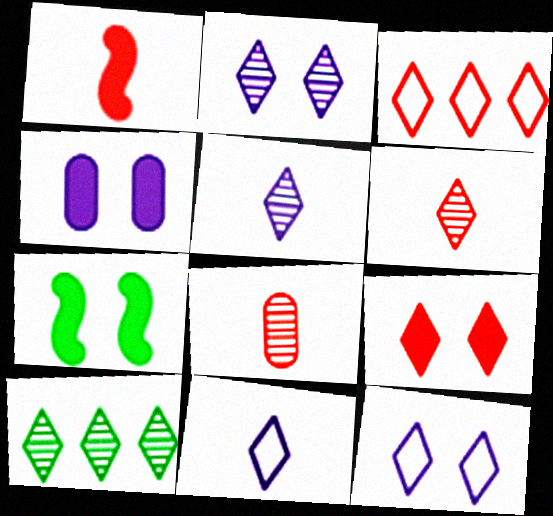[[2, 6, 10], 
[3, 6, 9], 
[4, 7, 9], 
[9, 10, 11]]